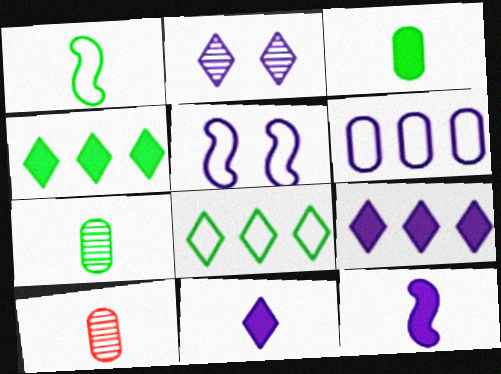[[1, 10, 11], 
[2, 6, 12], 
[4, 5, 10]]